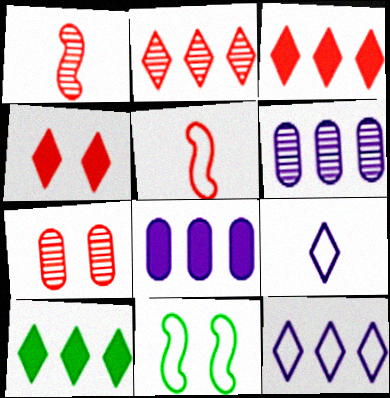[[1, 2, 7], 
[2, 10, 12], 
[3, 5, 7]]